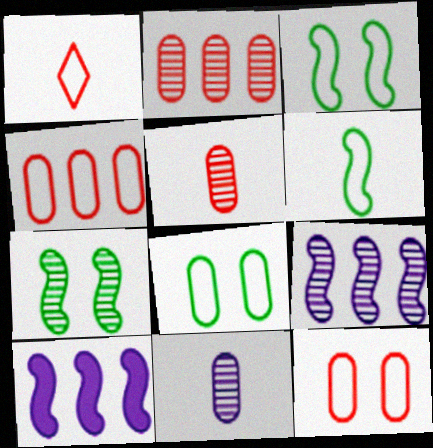[]